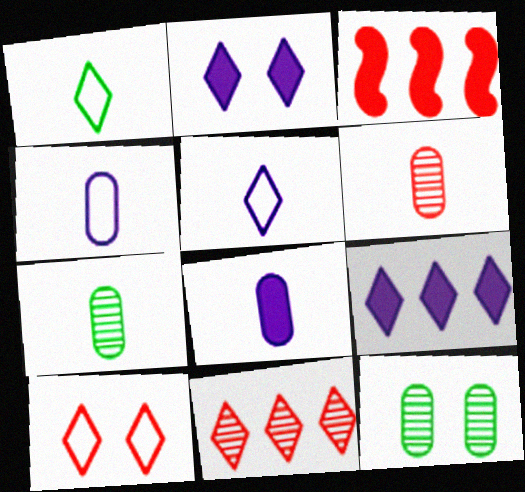[[1, 2, 11], 
[3, 5, 12], 
[3, 6, 10]]